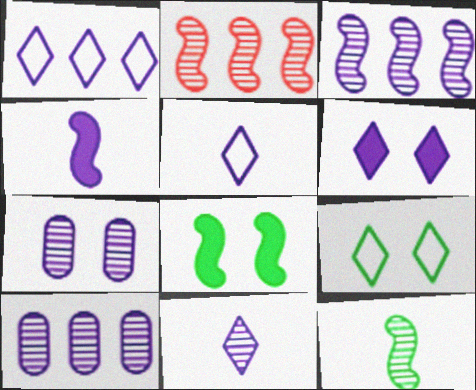[[1, 4, 7], 
[1, 6, 11], 
[3, 7, 11]]